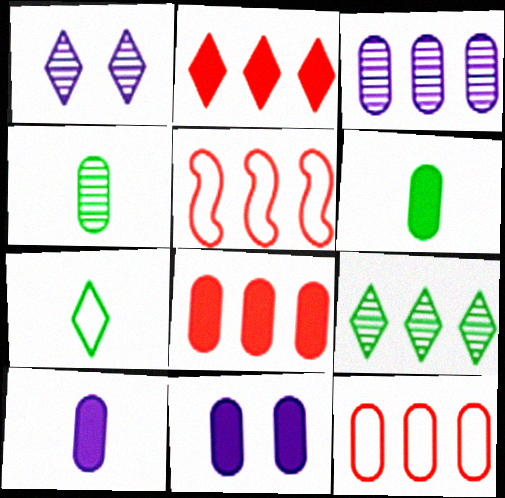[[1, 2, 7], 
[1, 5, 6], 
[4, 11, 12], 
[6, 8, 11]]